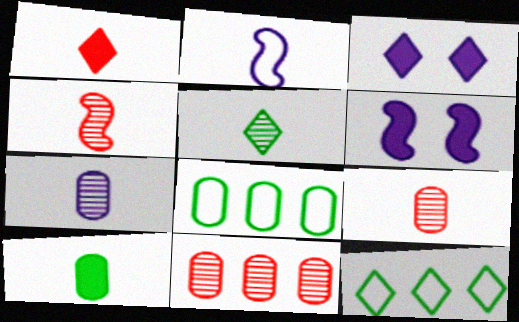[[3, 4, 8], 
[4, 5, 7], 
[6, 9, 12]]